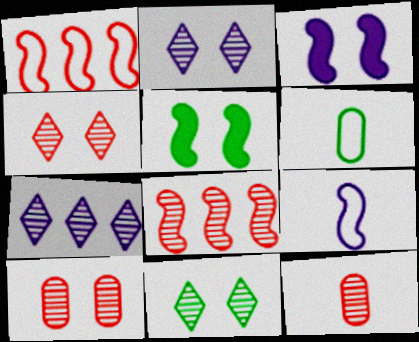[[2, 4, 11], 
[4, 8, 12], 
[5, 8, 9]]